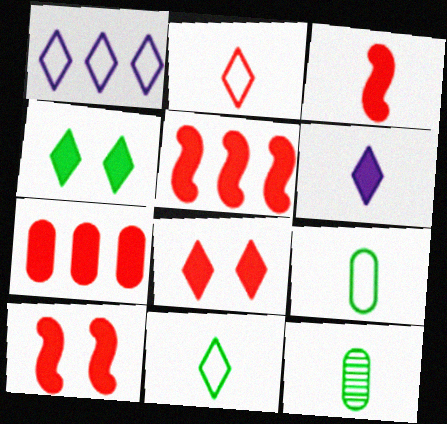[[1, 10, 12], 
[3, 5, 10], 
[3, 7, 8]]